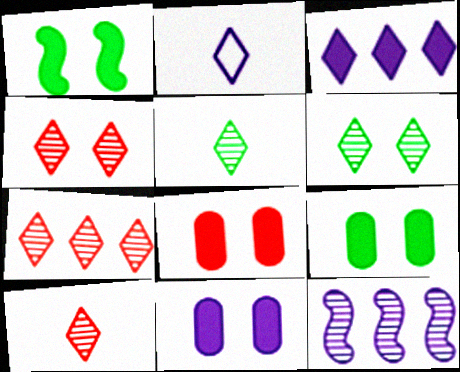[[2, 11, 12], 
[4, 7, 10], 
[8, 9, 11]]